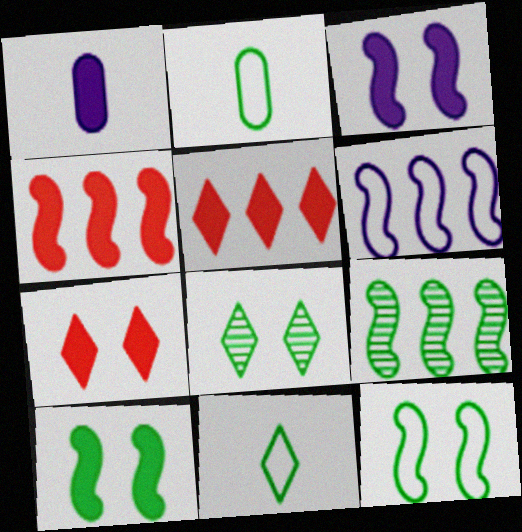[[1, 5, 10], 
[4, 6, 9]]